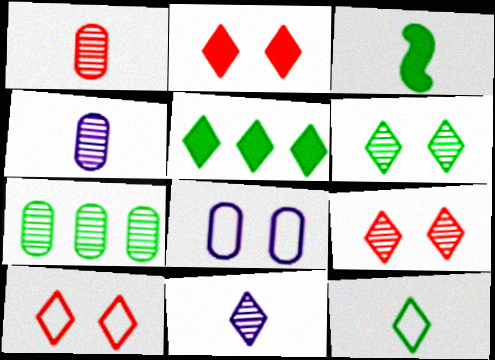[[2, 9, 10], 
[5, 6, 12], 
[5, 10, 11]]